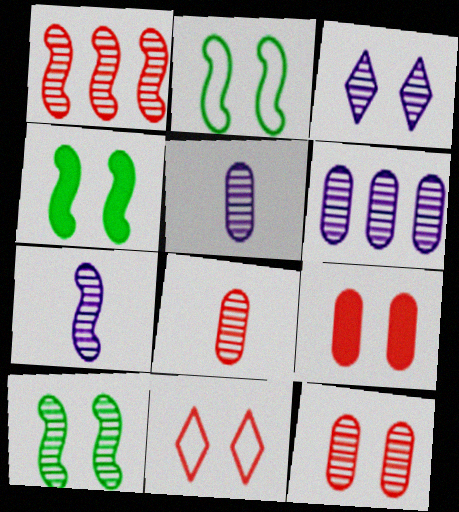[[1, 7, 10], 
[2, 3, 9], 
[2, 4, 10], 
[3, 6, 7], 
[3, 10, 12]]